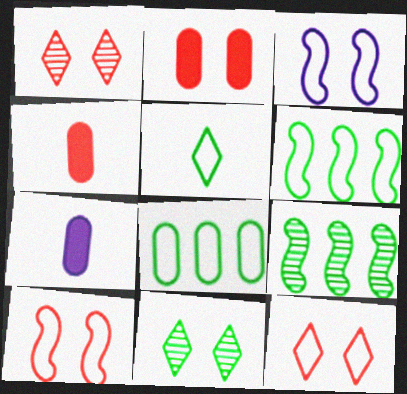[[1, 2, 10], 
[1, 6, 7], 
[2, 3, 11], 
[7, 9, 12]]